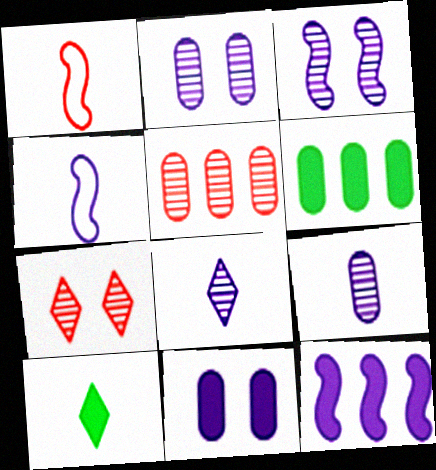[[1, 9, 10], 
[3, 4, 12], 
[4, 6, 7]]